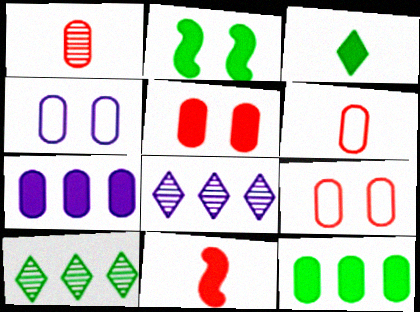[[1, 4, 12], 
[2, 3, 12], 
[2, 6, 8], 
[4, 10, 11]]